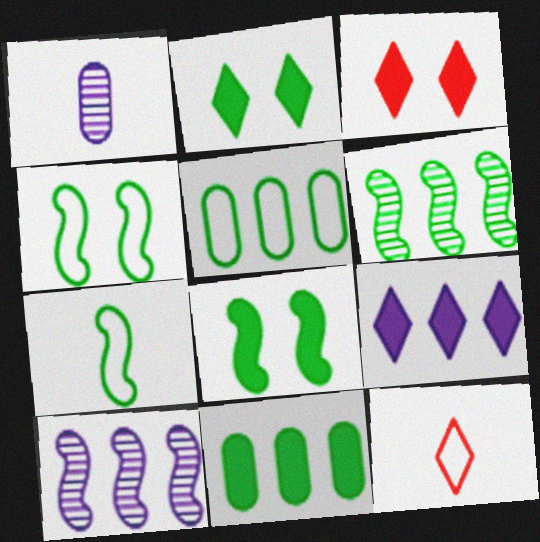[[6, 7, 8]]